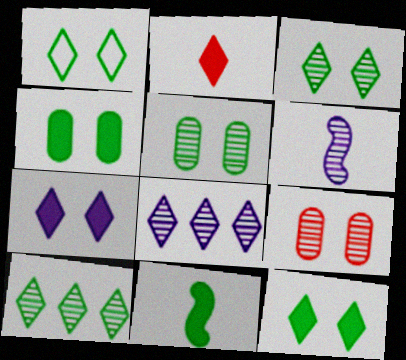[[1, 2, 8], 
[1, 3, 12], 
[6, 9, 10]]